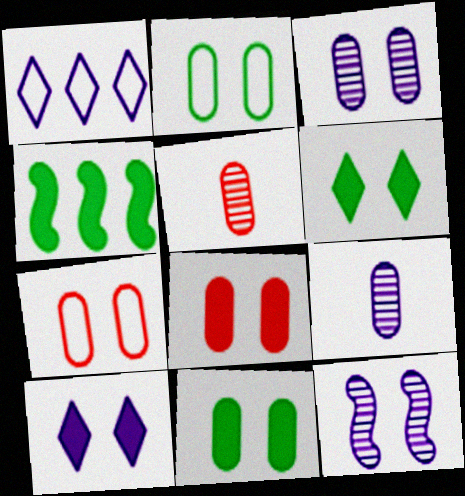[[2, 3, 8], 
[3, 7, 11], 
[6, 7, 12]]